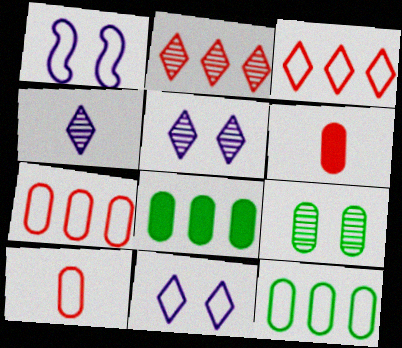[]